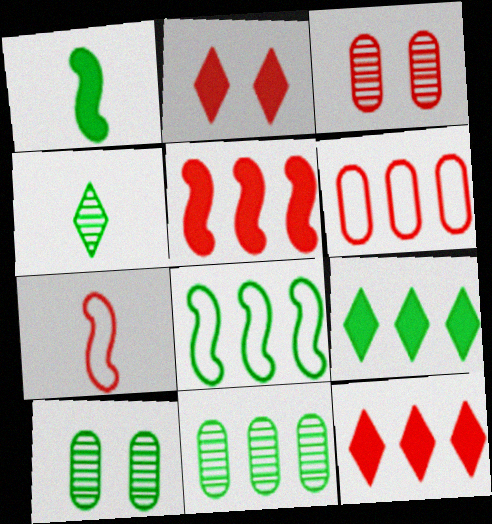[[3, 7, 12], 
[8, 9, 11]]